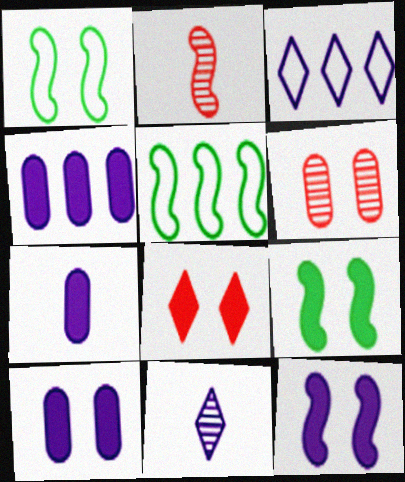[[2, 5, 12], 
[4, 7, 10], 
[8, 9, 10]]